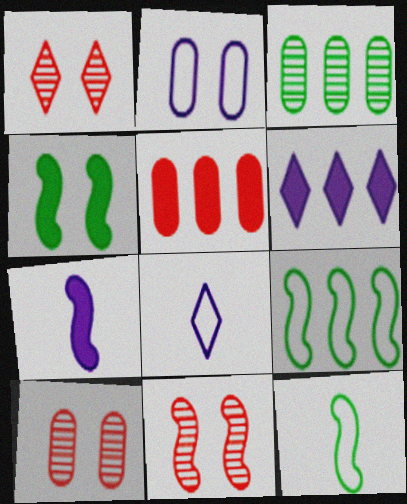[[1, 2, 4], 
[1, 10, 11], 
[6, 10, 12], 
[7, 9, 11]]